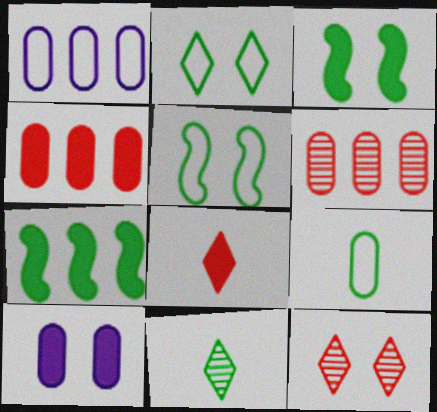[[5, 10, 12], 
[6, 9, 10], 
[7, 8, 10]]